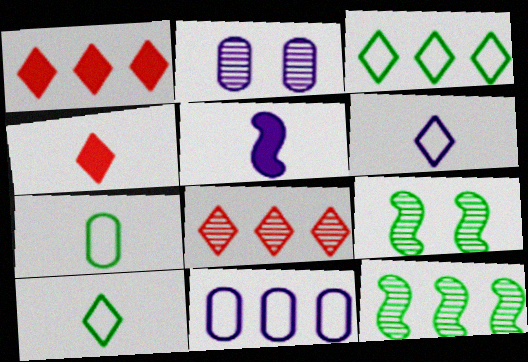[[1, 11, 12], 
[4, 9, 11]]